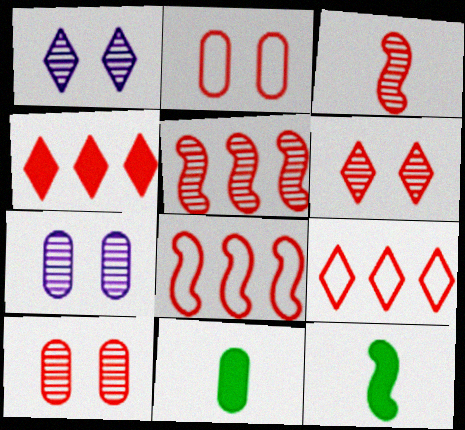[[1, 8, 11], 
[2, 3, 4], 
[7, 9, 12]]